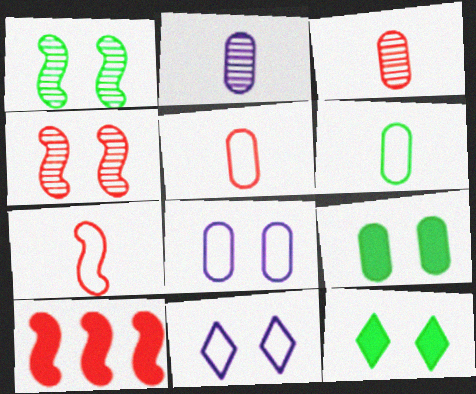[[4, 7, 10], 
[4, 8, 12], 
[4, 9, 11]]